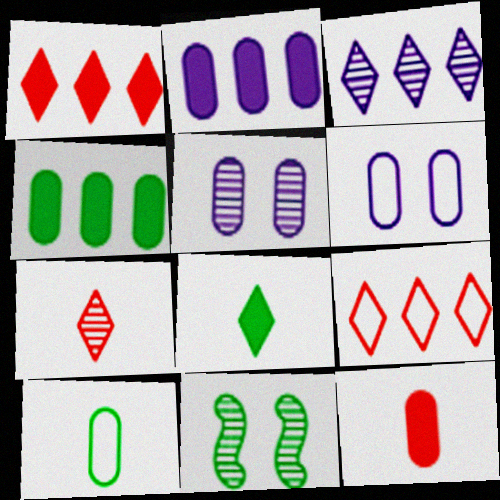[]